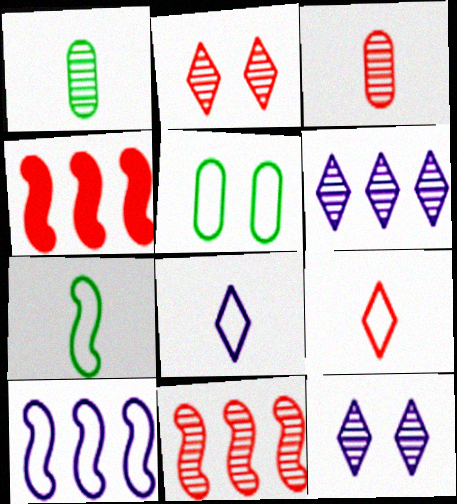[[1, 11, 12], 
[2, 3, 11], 
[5, 9, 10]]